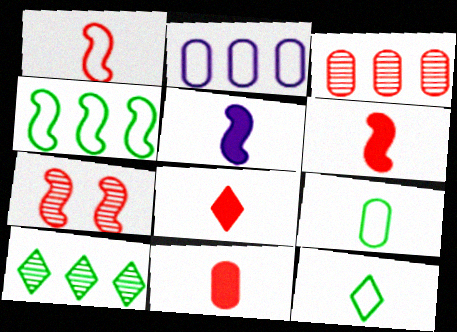[[4, 5, 7], 
[6, 8, 11]]